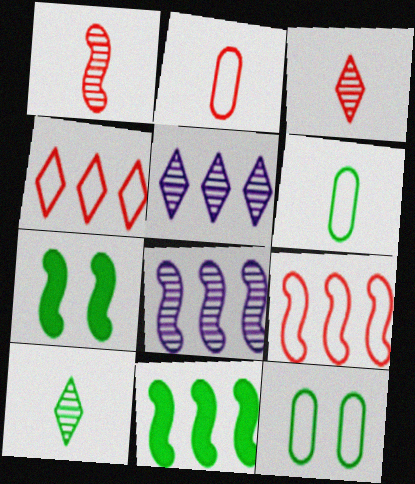[[2, 5, 7], 
[8, 9, 11], 
[10, 11, 12]]